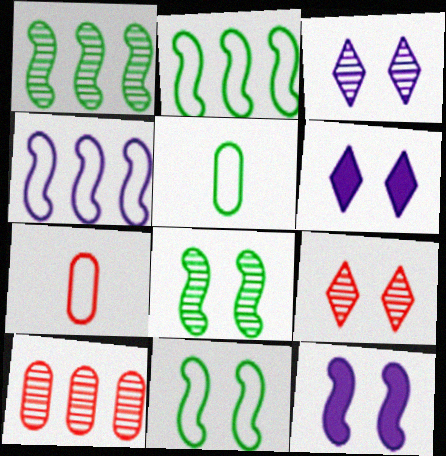[[1, 6, 7]]